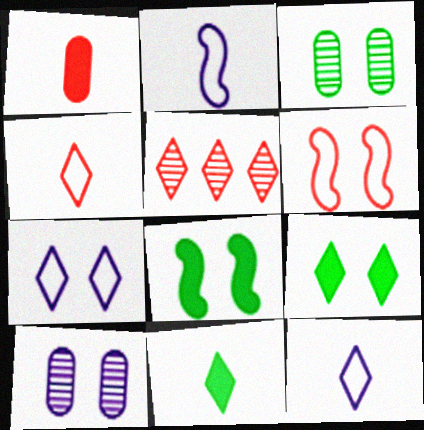[[1, 5, 6], 
[5, 7, 11], 
[5, 9, 12], 
[6, 9, 10]]